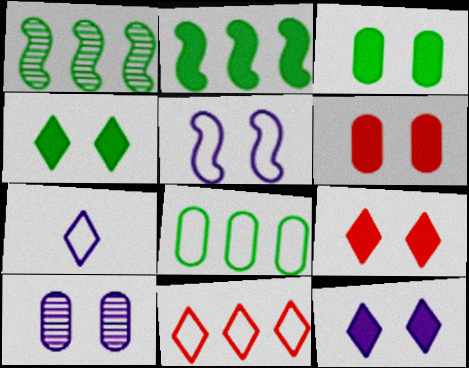[[1, 6, 7], 
[4, 9, 12], 
[5, 10, 12]]